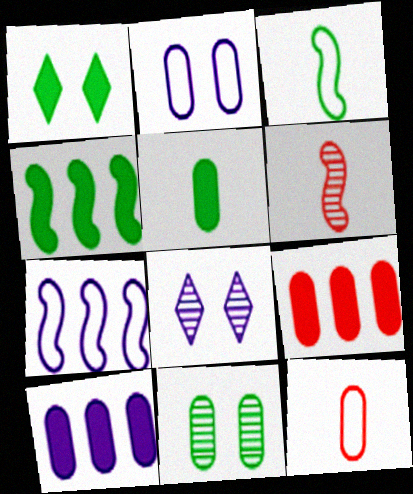[[1, 4, 5], 
[3, 8, 9], 
[4, 8, 12], 
[10, 11, 12]]